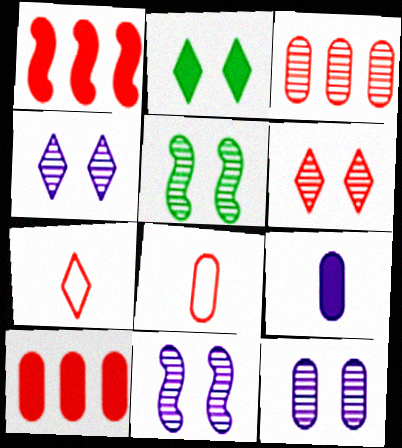[[1, 2, 9], 
[1, 6, 8], 
[4, 11, 12], 
[5, 6, 12]]